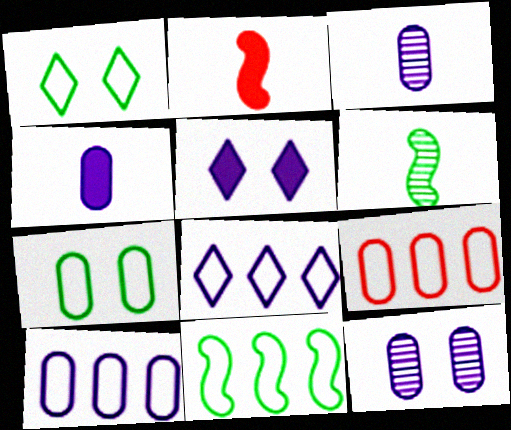[[4, 10, 12], 
[5, 6, 9], 
[8, 9, 11]]